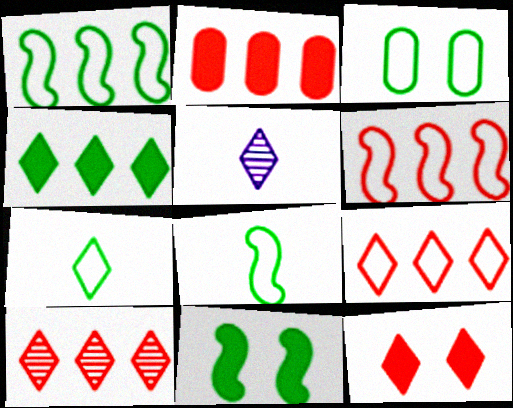[[1, 3, 7], 
[2, 6, 10]]